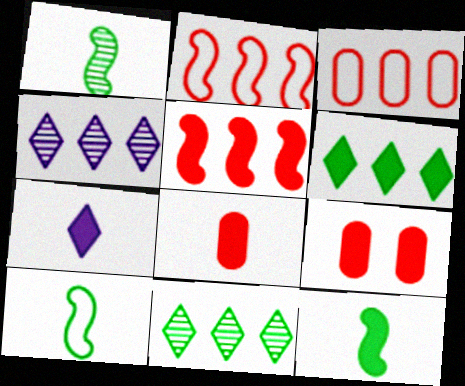[[1, 10, 12], 
[4, 9, 10], 
[7, 8, 12]]